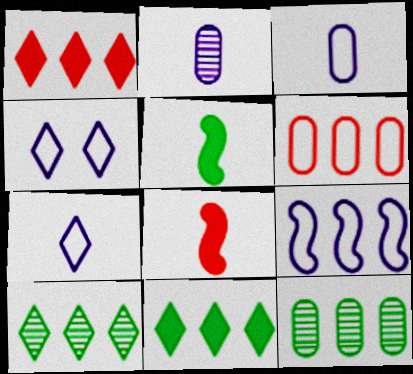[[1, 9, 12], 
[3, 4, 9], 
[4, 8, 12]]